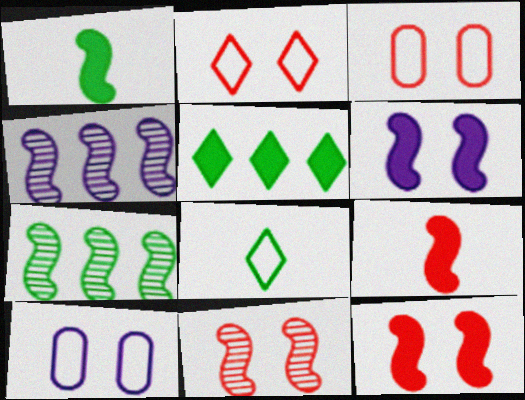[]